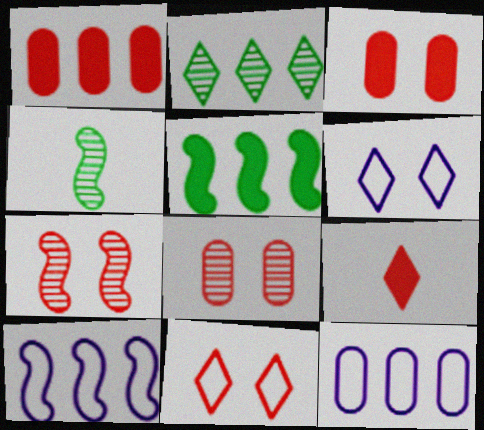[[1, 2, 10], 
[1, 4, 6], 
[2, 6, 9], 
[3, 7, 11]]